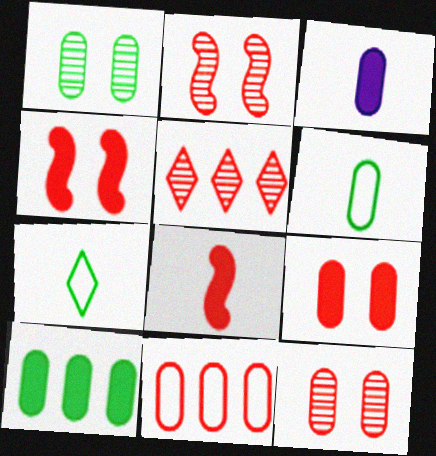[[1, 3, 11], 
[1, 6, 10], 
[3, 9, 10]]